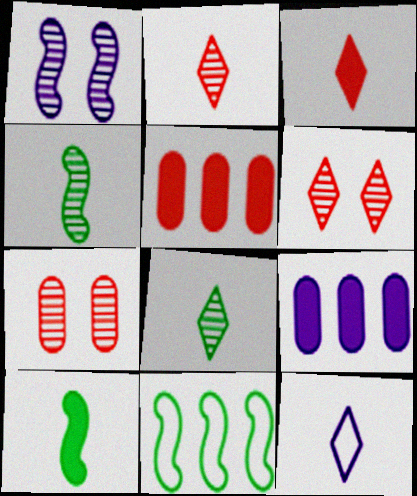[[1, 9, 12], 
[3, 8, 12]]